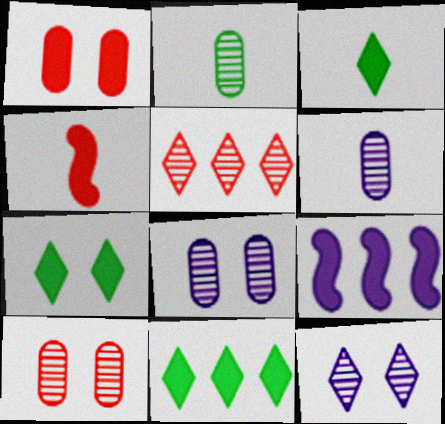[[1, 3, 9], 
[3, 7, 11]]